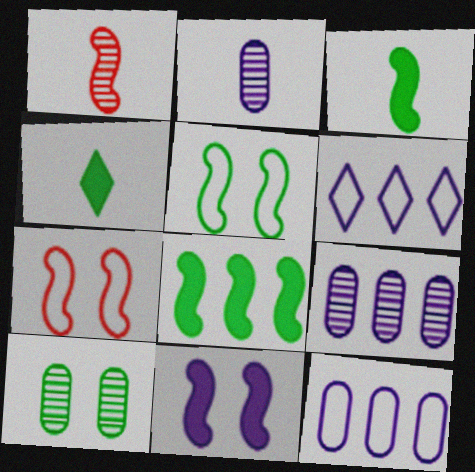[[2, 6, 11], 
[4, 7, 9]]